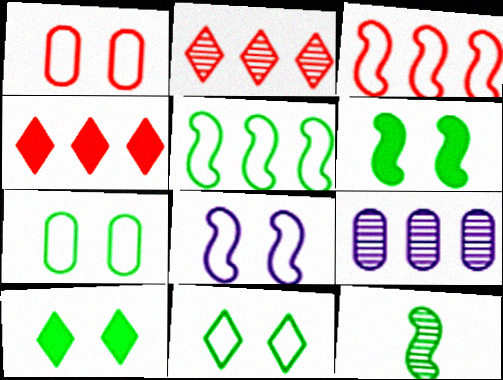[[1, 8, 11], 
[4, 5, 9], 
[5, 6, 12]]